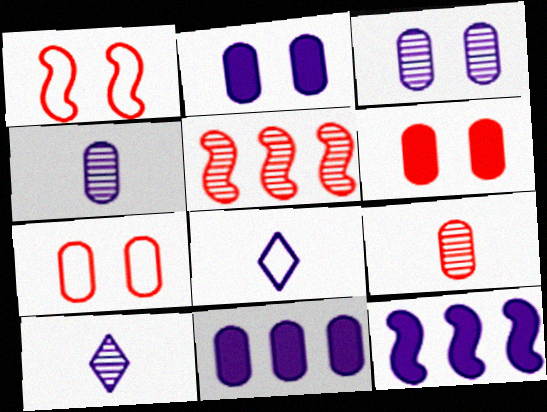[[3, 8, 12]]